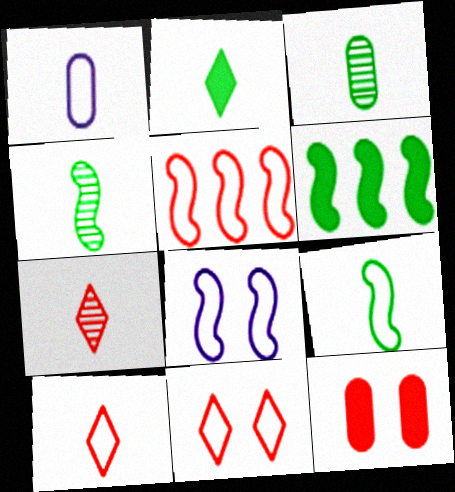[[1, 9, 10], 
[2, 3, 9], 
[5, 7, 12], 
[5, 8, 9]]